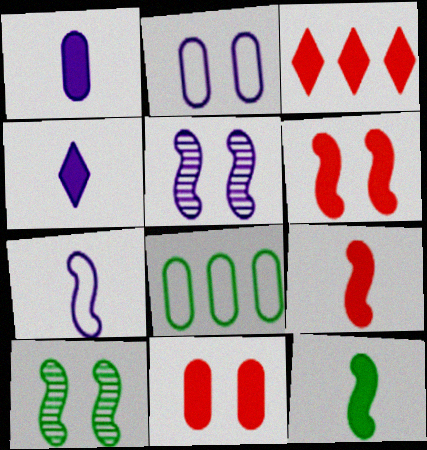[[3, 9, 11]]